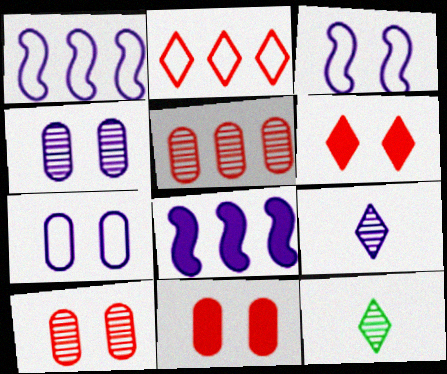[[1, 11, 12], 
[7, 8, 9]]